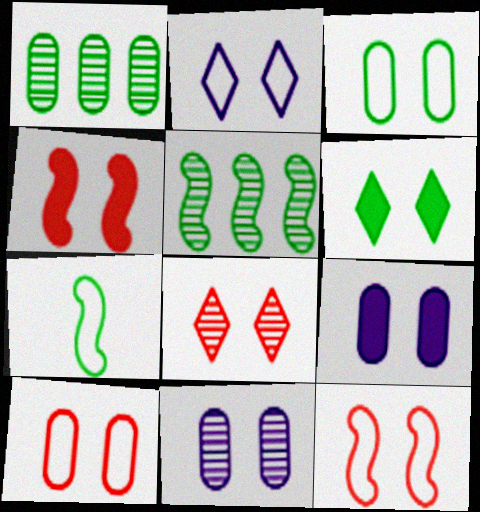[[1, 6, 7], 
[2, 3, 12], 
[2, 6, 8], 
[4, 6, 9], 
[4, 8, 10], 
[6, 11, 12]]